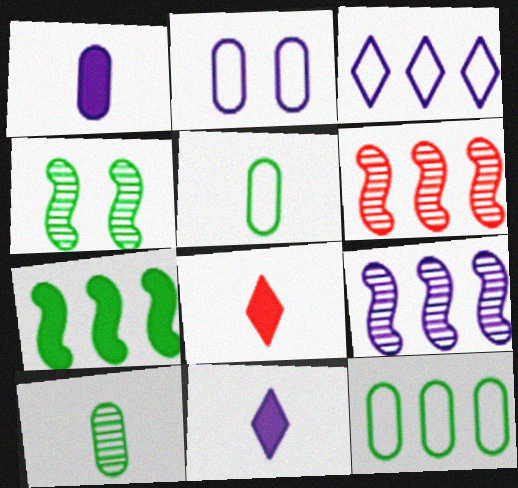[[2, 9, 11]]